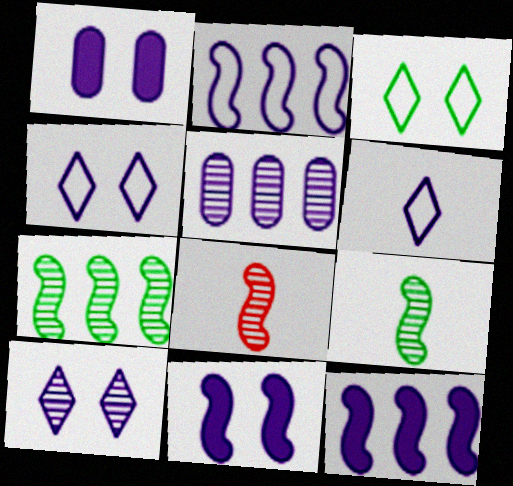[[5, 6, 11]]